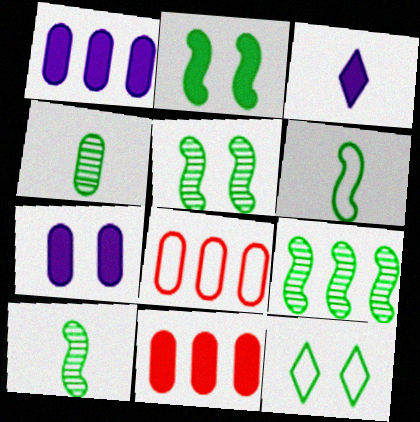[[2, 3, 11], 
[2, 6, 9], 
[3, 5, 8], 
[4, 7, 8], 
[5, 9, 10]]